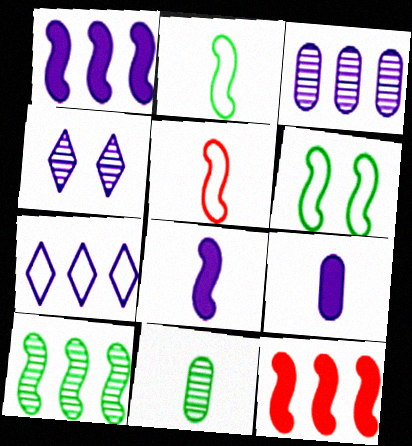[[1, 3, 7]]